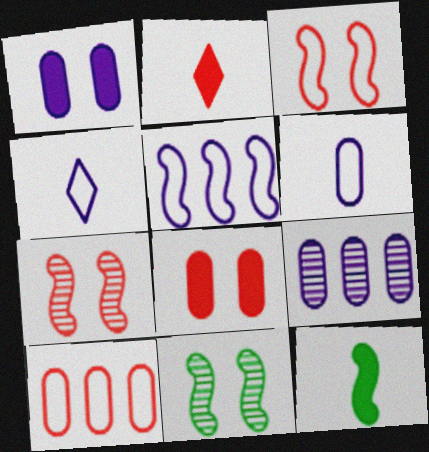[[1, 6, 9], 
[2, 7, 10], 
[5, 7, 12]]